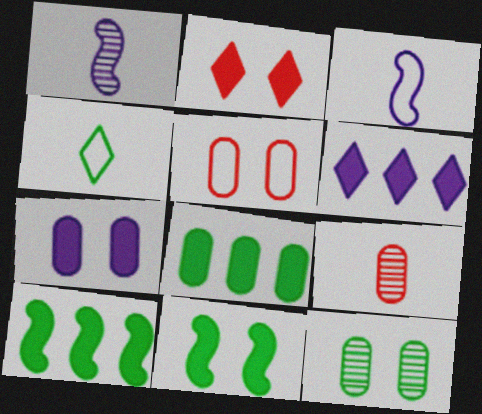[[2, 7, 11], 
[4, 10, 12], 
[5, 7, 12]]